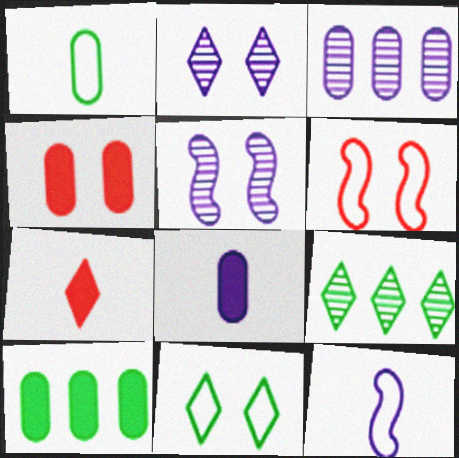[[1, 3, 4], 
[4, 5, 11], 
[4, 8, 10], 
[4, 9, 12], 
[6, 8, 9]]